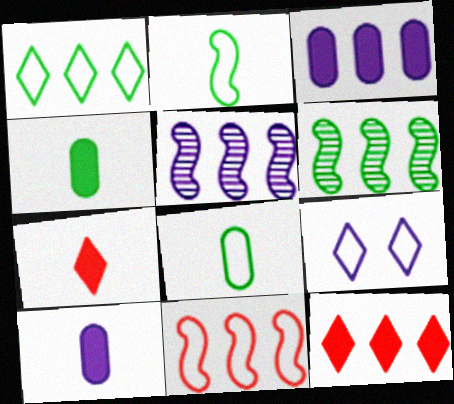[[5, 9, 10], 
[8, 9, 11]]